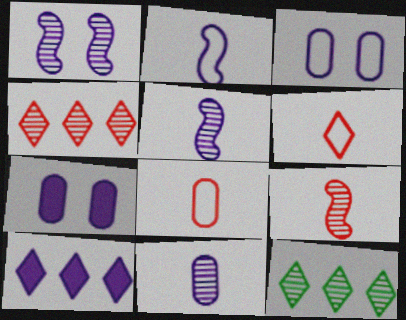[[3, 5, 10]]